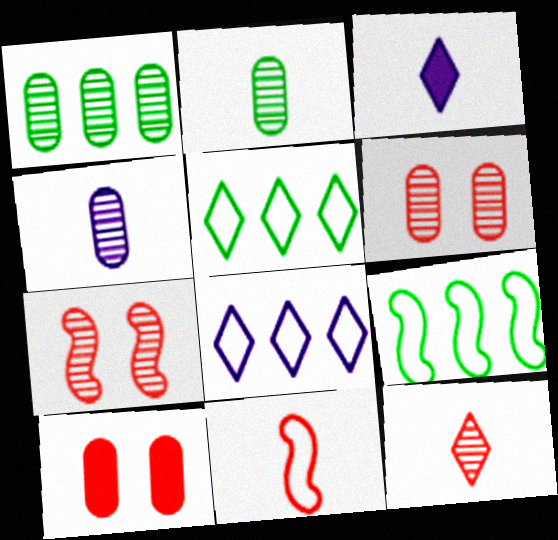[[1, 4, 6], 
[2, 3, 11], 
[3, 6, 9]]